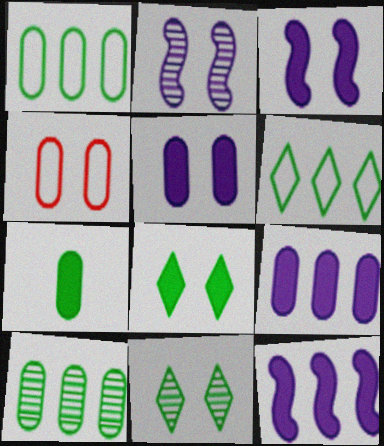[[2, 4, 8], 
[3, 4, 11]]